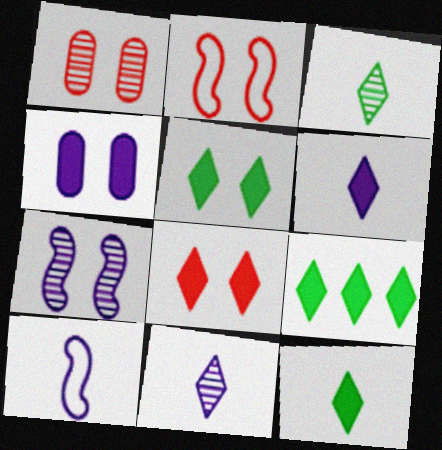[[1, 2, 8], 
[1, 9, 10], 
[5, 9, 12], 
[6, 8, 9]]